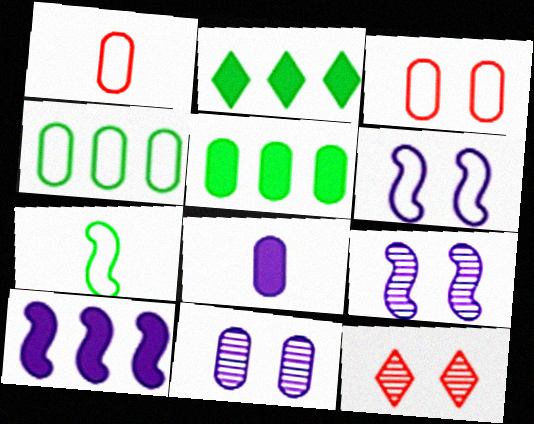[[1, 2, 9], 
[1, 5, 11]]